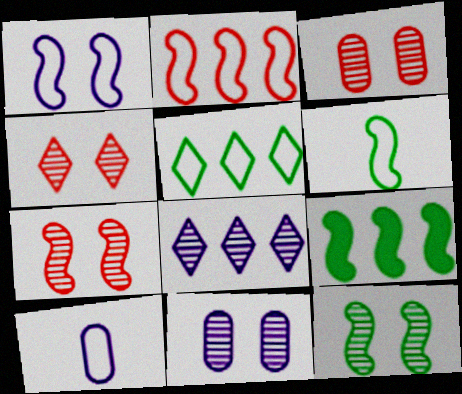[[1, 2, 6], 
[3, 4, 7], 
[4, 9, 10], 
[4, 11, 12], 
[6, 9, 12]]